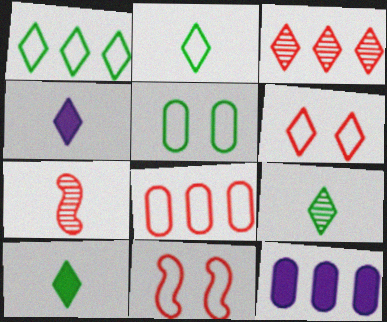[[2, 9, 10], 
[9, 11, 12]]